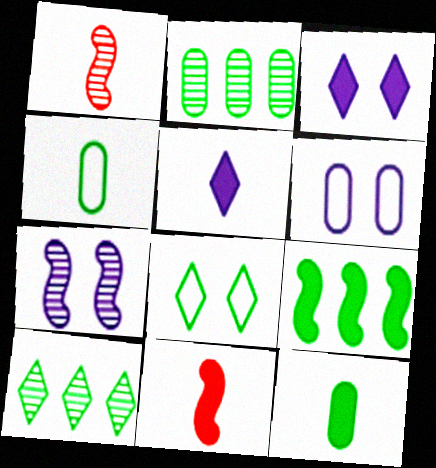[[1, 4, 5], 
[3, 6, 7], 
[5, 11, 12], 
[6, 10, 11]]